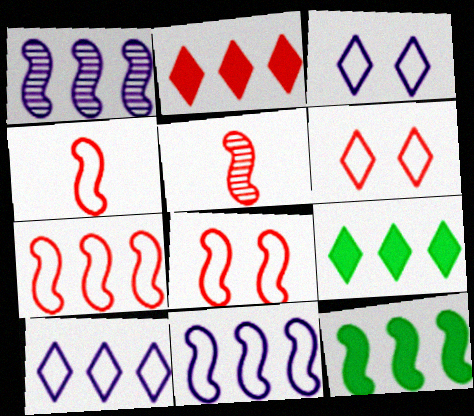[[1, 7, 12], 
[4, 7, 8]]